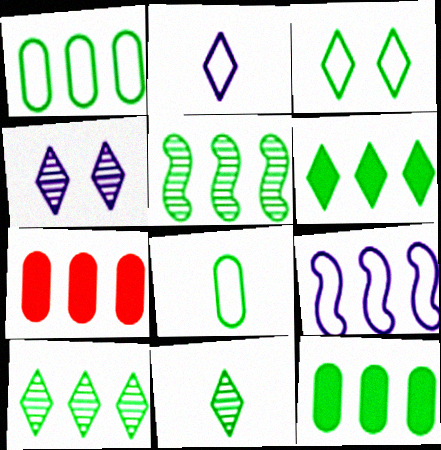[[1, 5, 6], 
[3, 6, 11], 
[7, 9, 10]]